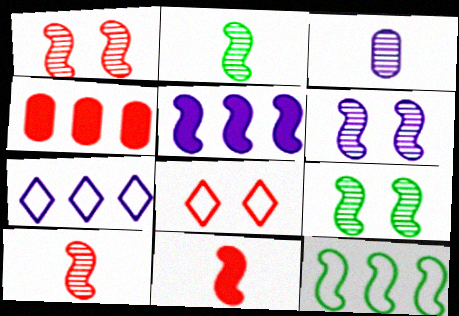[[1, 6, 9], 
[4, 8, 10], 
[6, 11, 12]]